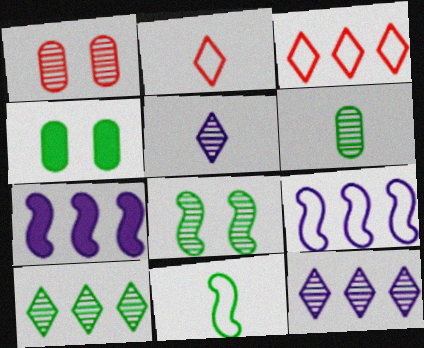[[4, 10, 11], 
[6, 8, 10]]